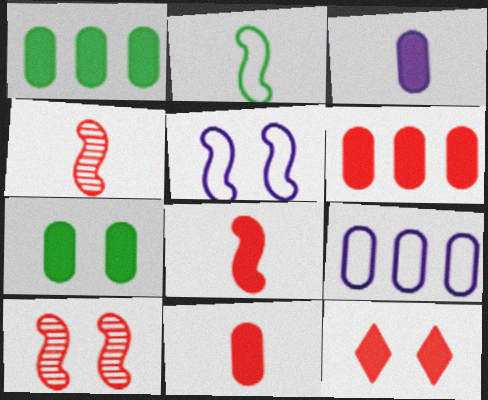[[3, 6, 7], 
[6, 8, 12]]